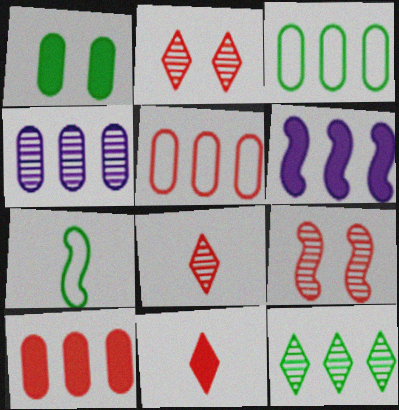[[1, 6, 11], 
[1, 7, 12], 
[3, 4, 10], 
[5, 6, 12], 
[5, 9, 11], 
[6, 7, 9]]